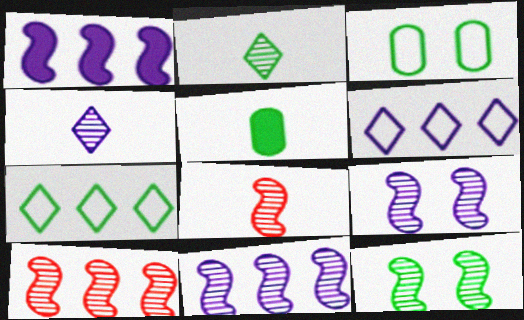[[5, 7, 12], 
[8, 11, 12]]